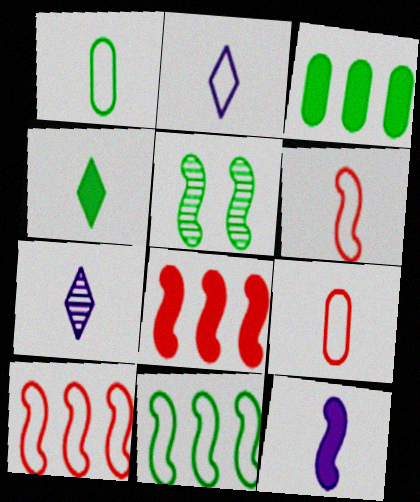[[1, 2, 6], 
[5, 10, 12]]